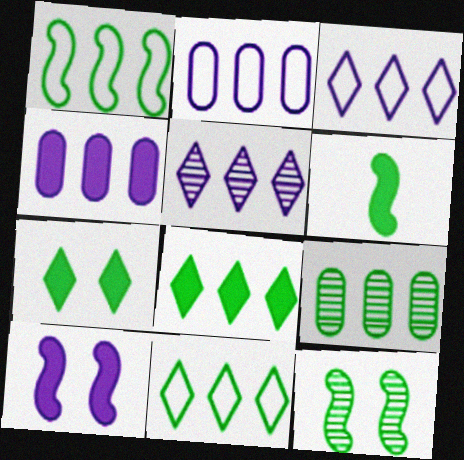[[1, 6, 12], 
[1, 8, 9]]